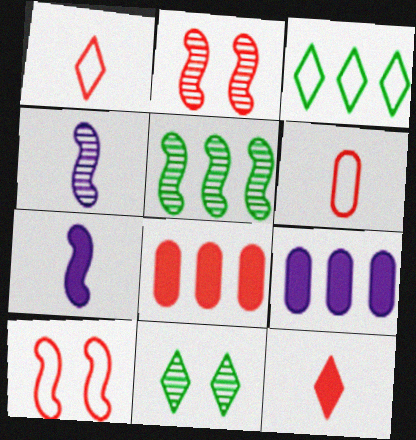[[1, 2, 8], 
[2, 4, 5], 
[5, 7, 10]]